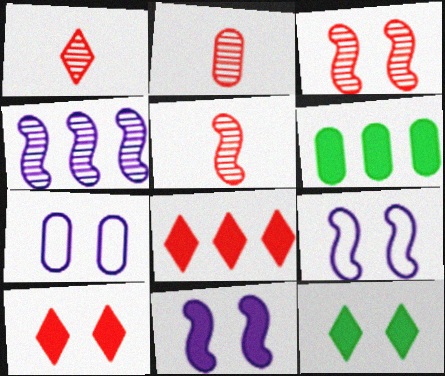[[1, 2, 5], 
[1, 6, 9], 
[2, 6, 7], 
[3, 7, 12]]